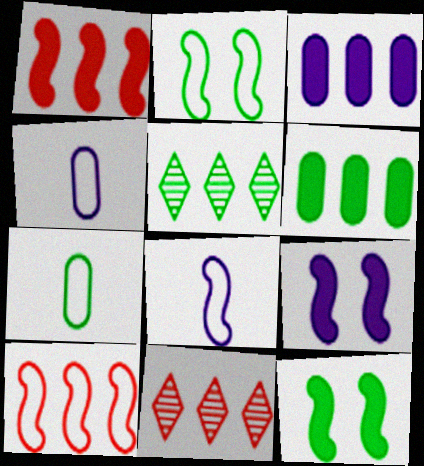[[2, 8, 10], 
[3, 5, 10], 
[4, 11, 12], 
[5, 7, 12], 
[7, 9, 11]]